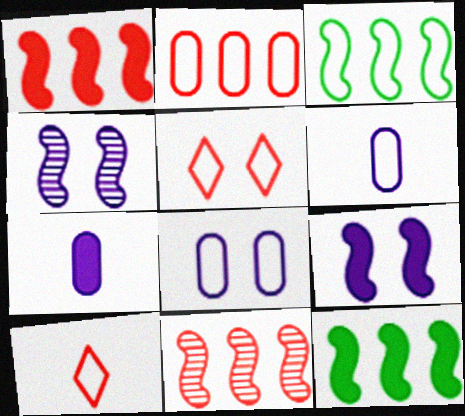[[3, 5, 6], 
[3, 8, 10]]